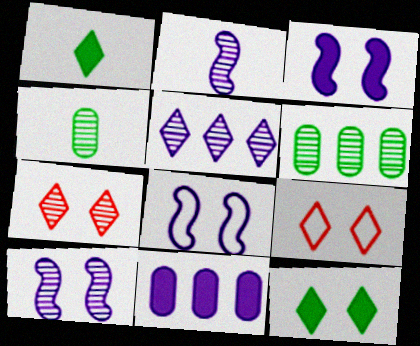[[1, 5, 9], 
[2, 6, 7], 
[3, 8, 10]]